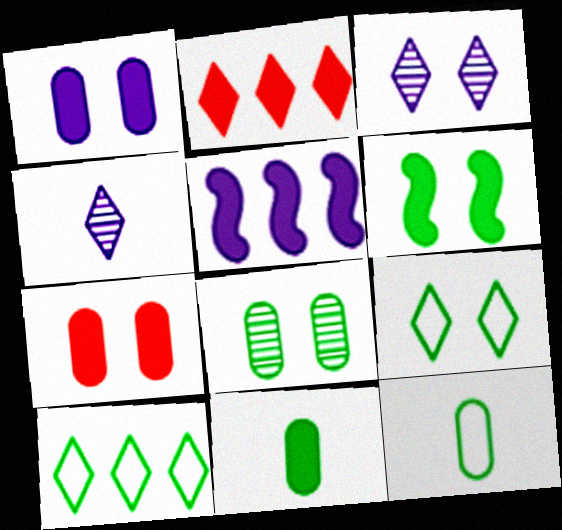[[2, 4, 9], 
[6, 8, 9]]